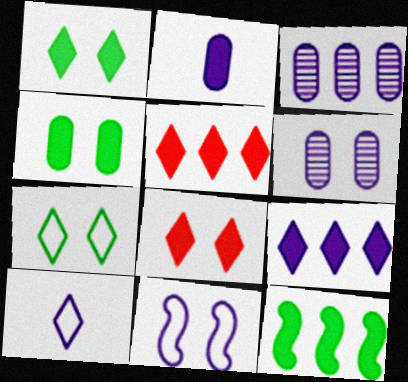[[2, 8, 12]]